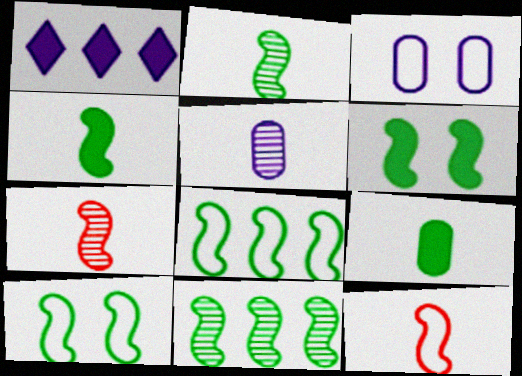[[2, 6, 8], 
[4, 10, 11]]